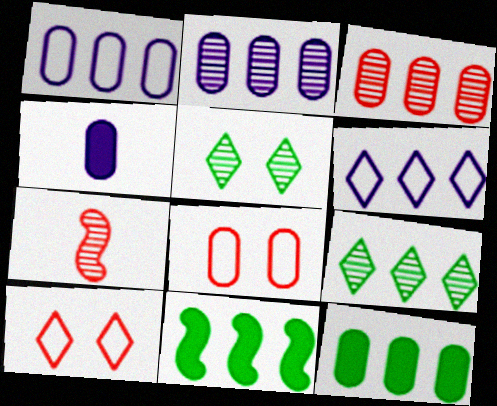[[1, 3, 12], 
[2, 5, 7], 
[3, 6, 11]]